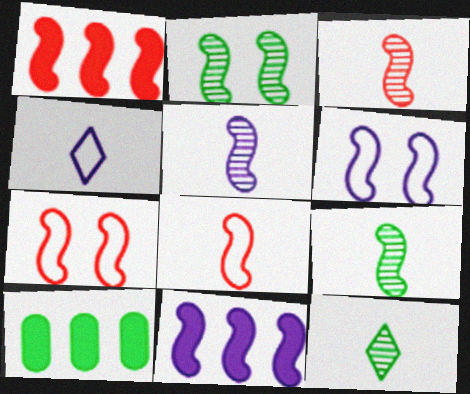[[1, 3, 7], 
[1, 6, 9], 
[2, 8, 11], 
[3, 5, 9], 
[5, 6, 11], 
[7, 9, 11]]